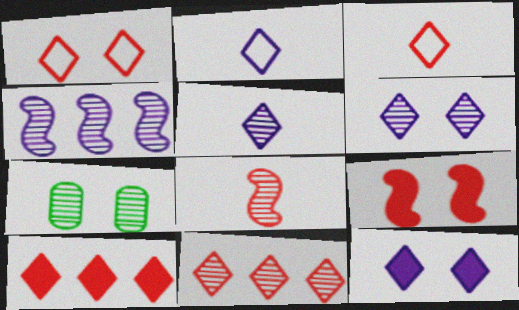[]